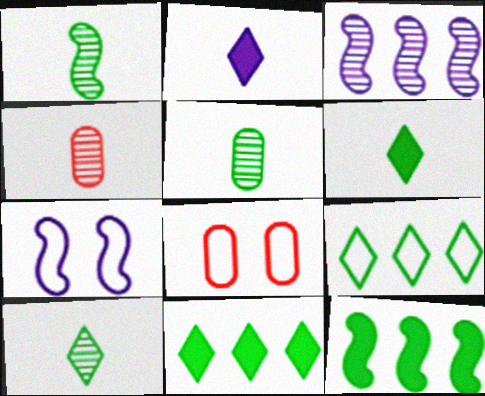[[1, 5, 10], 
[3, 6, 8], 
[4, 7, 11]]